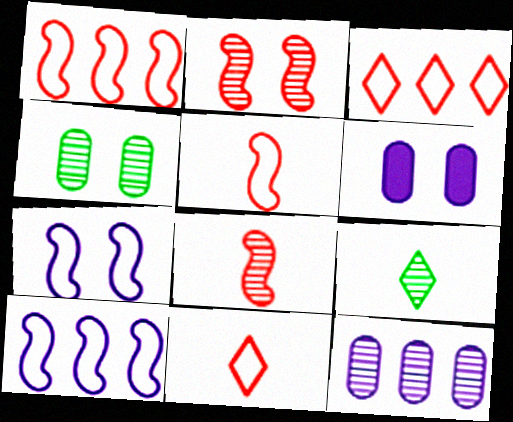[[1, 6, 9], 
[2, 9, 12]]